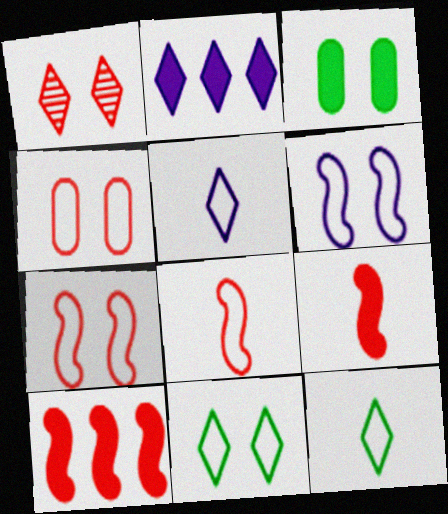[[1, 2, 12], 
[1, 3, 6], 
[2, 3, 9], 
[4, 6, 11]]